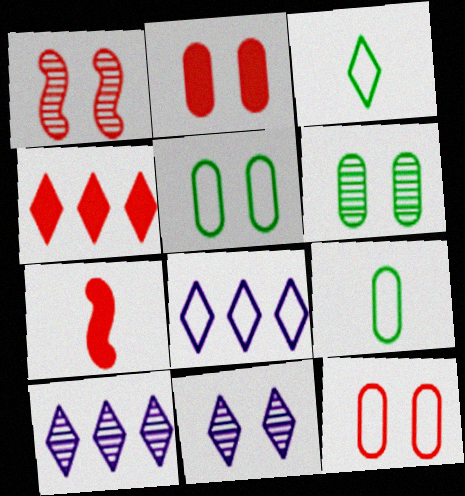[[1, 6, 11], 
[2, 4, 7], 
[3, 4, 11], 
[5, 7, 10], 
[6, 7, 8]]